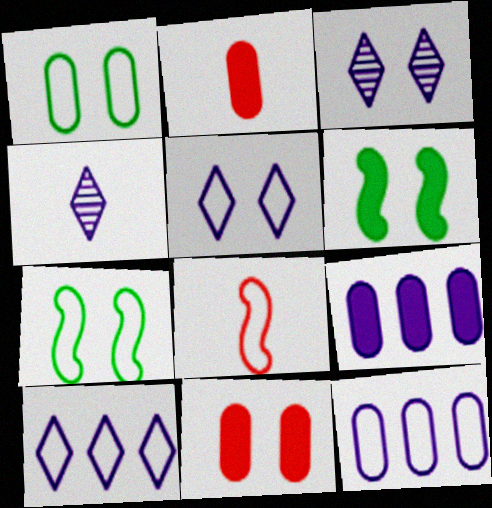[[1, 8, 10], 
[3, 7, 11]]